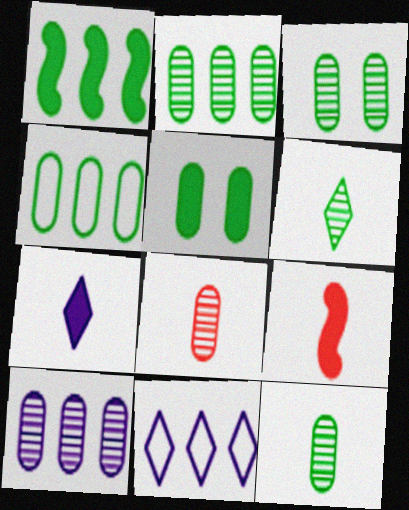[[2, 3, 12], 
[3, 8, 10], 
[3, 9, 11], 
[4, 5, 12]]